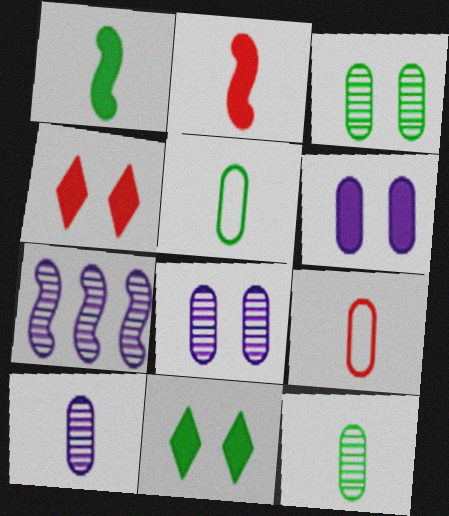[[4, 5, 7], 
[7, 9, 11]]